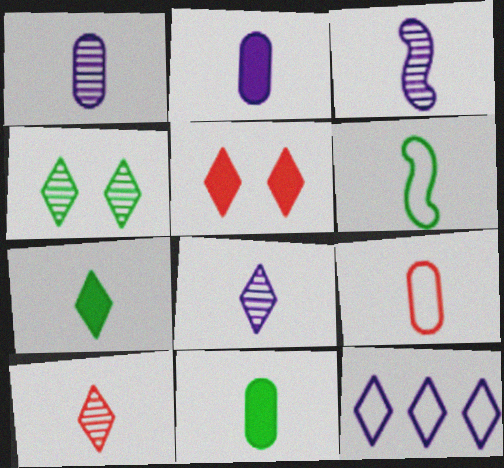[[1, 3, 8], 
[1, 9, 11], 
[2, 6, 10], 
[3, 7, 9]]